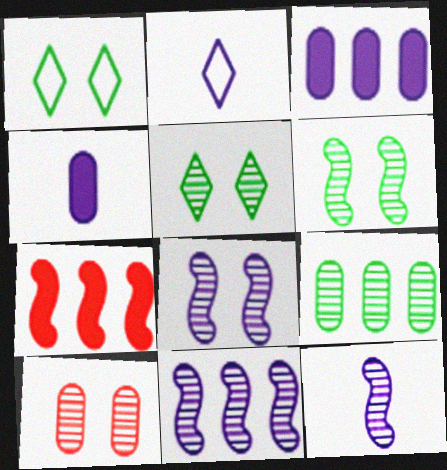[[2, 3, 8], 
[2, 4, 12], 
[5, 8, 10], 
[8, 11, 12]]